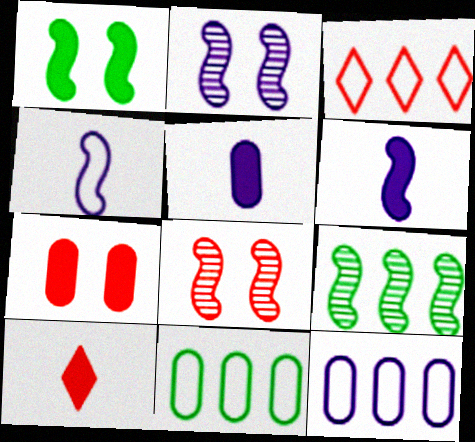[[2, 10, 11]]